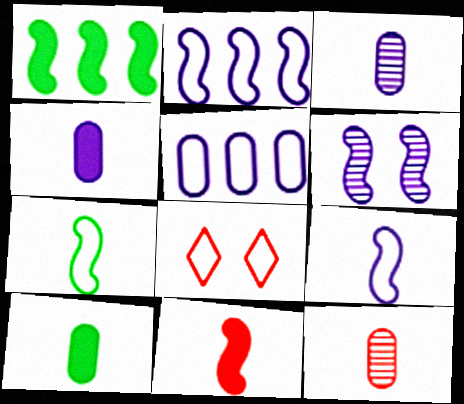[[1, 3, 8], 
[5, 7, 8]]